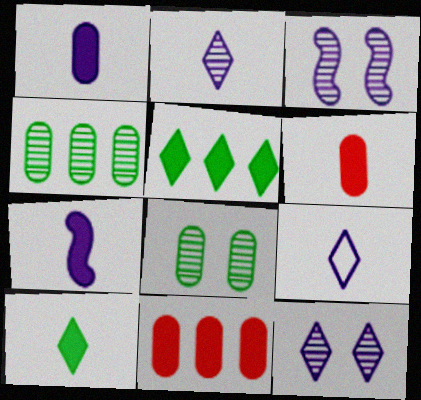[[6, 7, 10]]